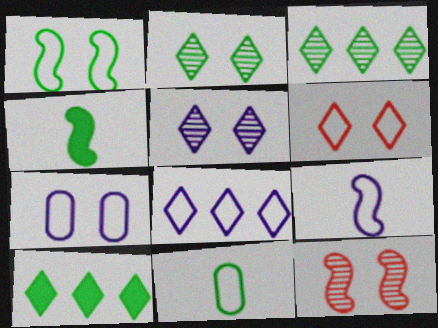[[1, 6, 7], 
[7, 8, 9]]